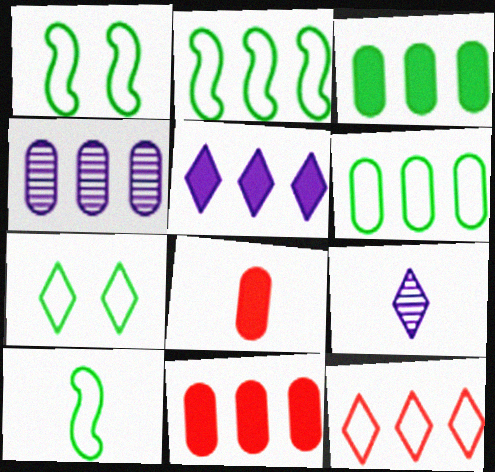[[1, 2, 10], 
[1, 9, 11], 
[4, 6, 11], 
[6, 7, 10], 
[8, 9, 10]]